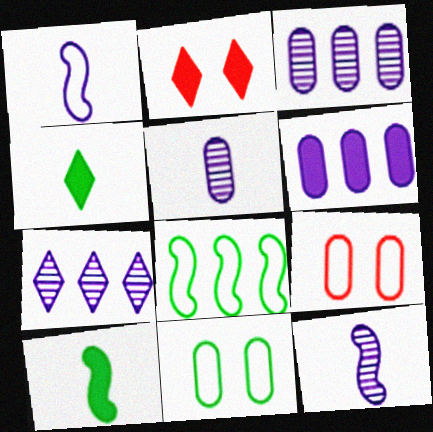[[2, 5, 8], 
[2, 6, 10], 
[7, 9, 10]]